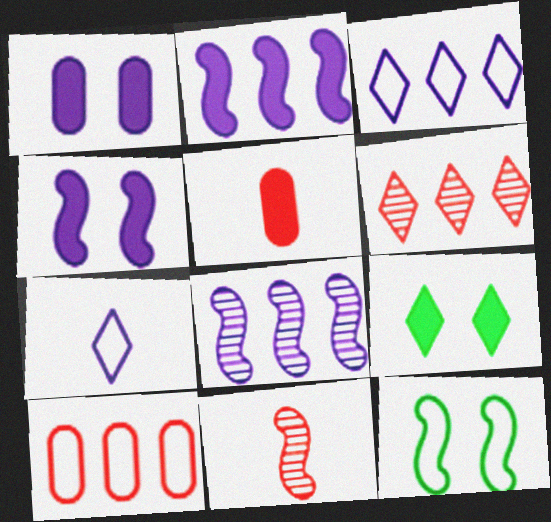[[1, 7, 8], 
[2, 5, 9], 
[2, 11, 12], 
[6, 7, 9], 
[7, 10, 12]]